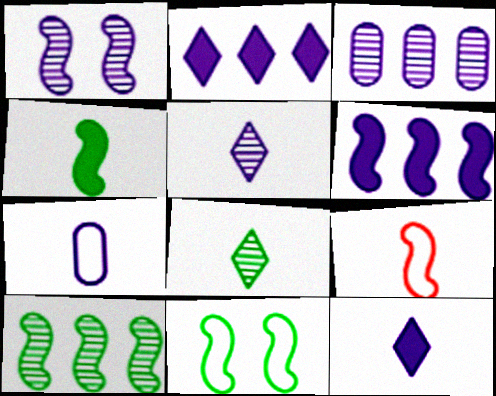[[1, 2, 7], 
[1, 3, 5], 
[4, 10, 11]]